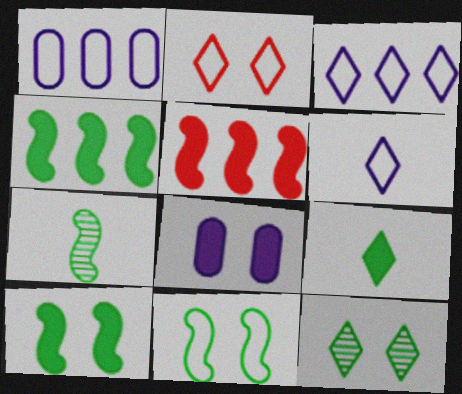[[4, 7, 11], 
[5, 8, 9]]